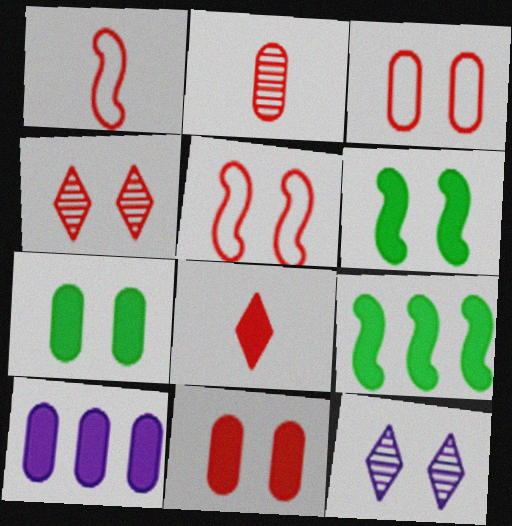[[1, 2, 8], 
[3, 6, 12], 
[4, 5, 11], 
[5, 7, 12], 
[6, 8, 10]]